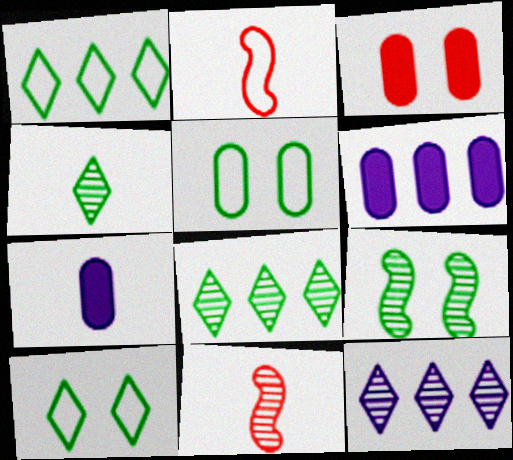[[2, 4, 7], 
[6, 10, 11]]